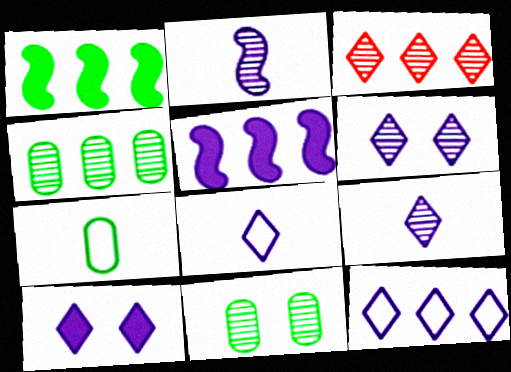[[2, 3, 11], 
[9, 10, 12]]